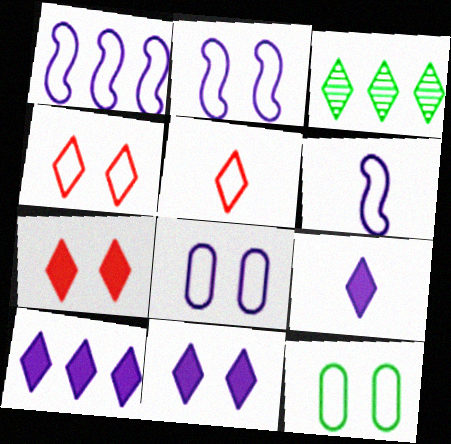[[1, 2, 6], 
[1, 5, 12], 
[2, 4, 12], 
[3, 4, 9], 
[3, 5, 11], 
[9, 10, 11]]